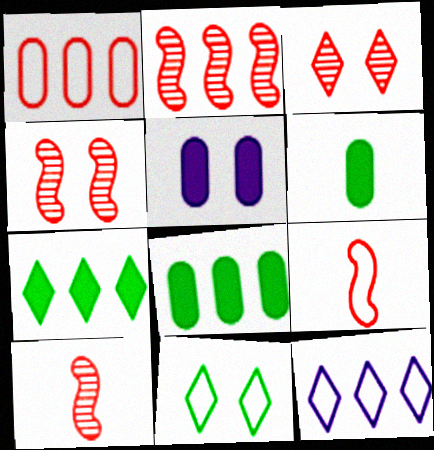[[2, 4, 10], 
[2, 8, 12], 
[4, 5, 11], 
[4, 6, 12]]